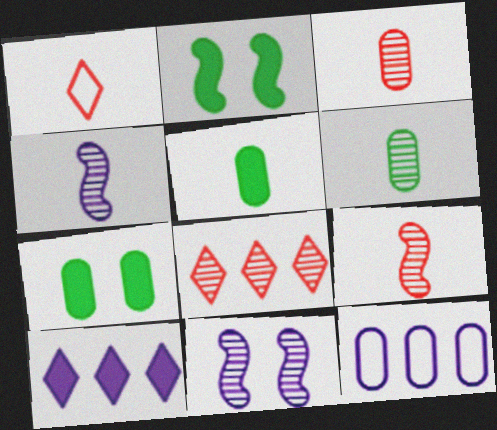[[1, 4, 5], 
[3, 7, 12], 
[6, 8, 11]]